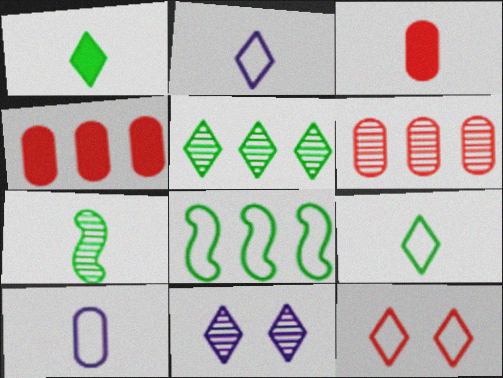[[2, 3, 7], 
[3, 8, 11], 
[6, 7, 11], 
[8, 10, 12]]